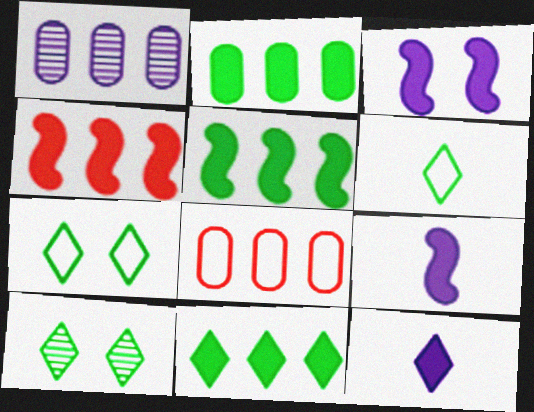[[1, 2, 8], 
[2, 5, 11], 
[6, 10, 11], 
[8, 9, 10]]